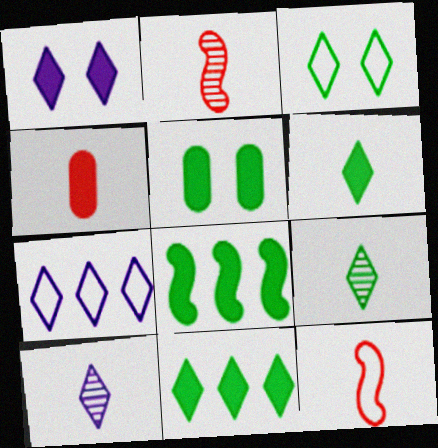[[1, 4, 8], 
[1, 7, 10], 
[2, 5, 7], 
[3, 9, 11], 
[5, 6, 8]]